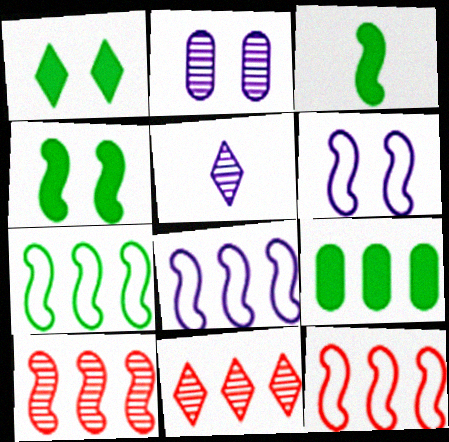[[1, 3, 9], 
[3, 6, 10], 
[7, 8, 12], 
[8, 9, 11]]